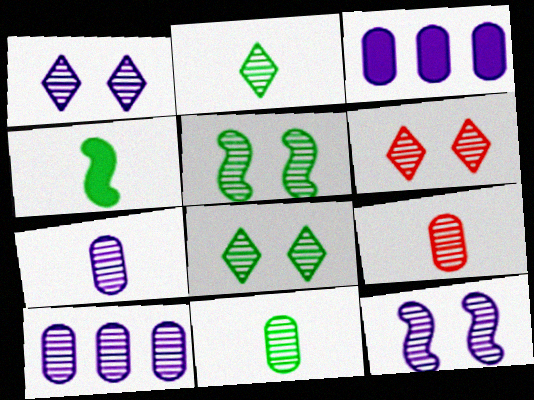[[1, 6, 8], 
[7, 9, 11]]